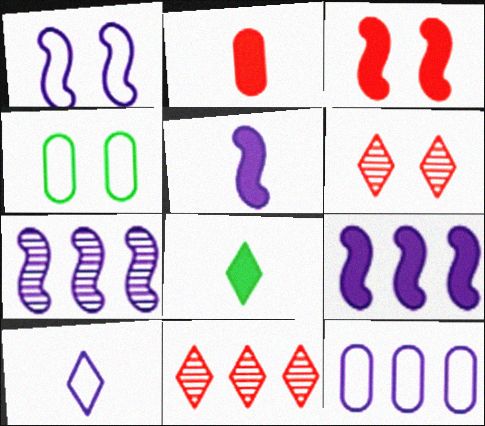[[1, 5, 7], 
[1, 10, 12], 
[2, 5, 8], 
[4, 5, 11]]